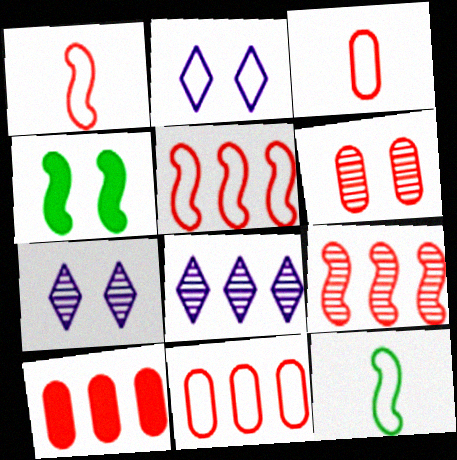[[2, 4, 6], 
[2, 11, 12], 
[3, 4, 8], 
[3, 6, 10], 
[7, 10, 12]]